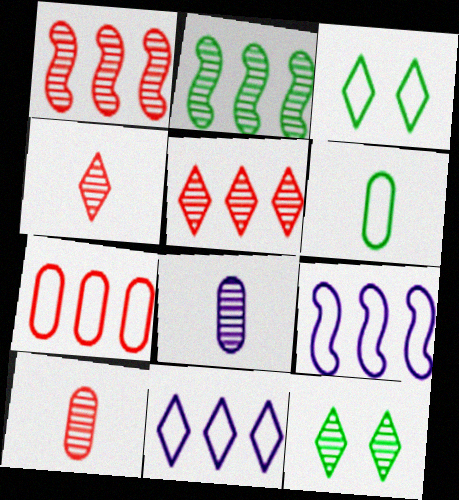[[1, 8, 12]]